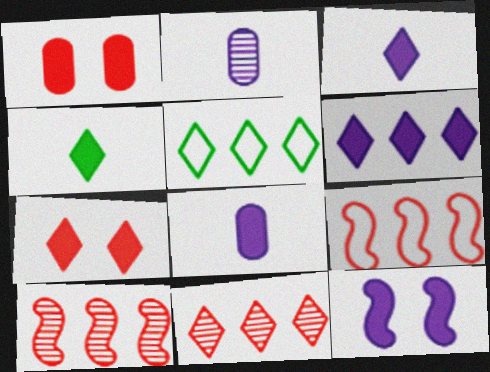[[4, 6, 7], 
[5, 6, 11], 
[6, 8, 12]]